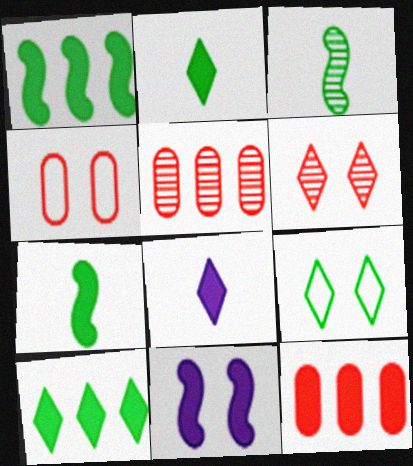[[2, 11, 12]]